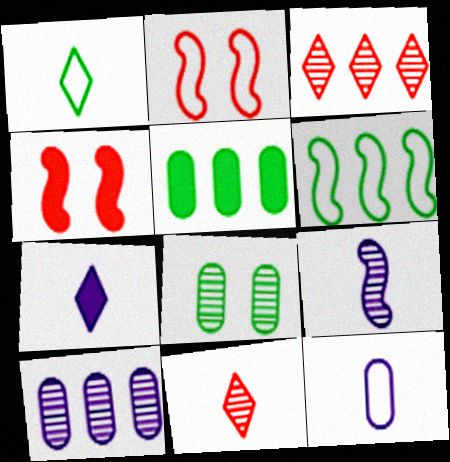[[1, 4, 10], 
[1, 7, 11], 
[3, 8, 9], 
[4, 5, 7], 
[4, 6, 9], 
[7, 9, 12]]